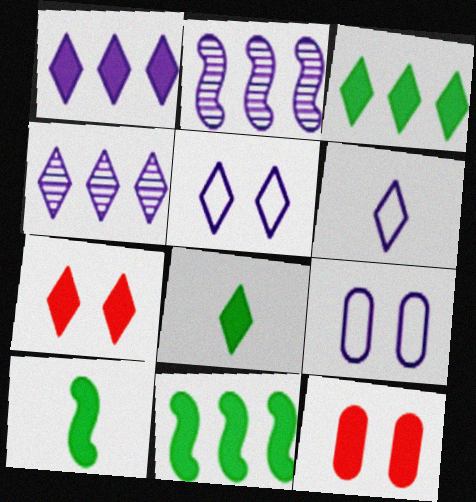[[1, 7, 8], 
[1, 10, 12]]